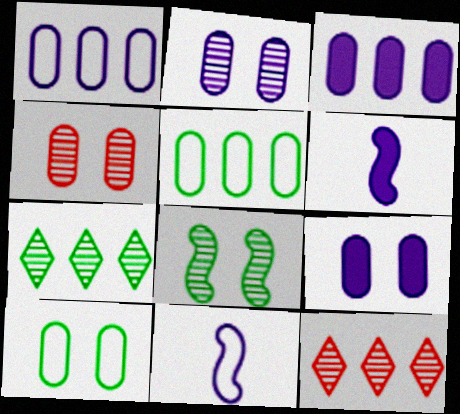[[4, 9, 10], 
[6, 10, 12]]